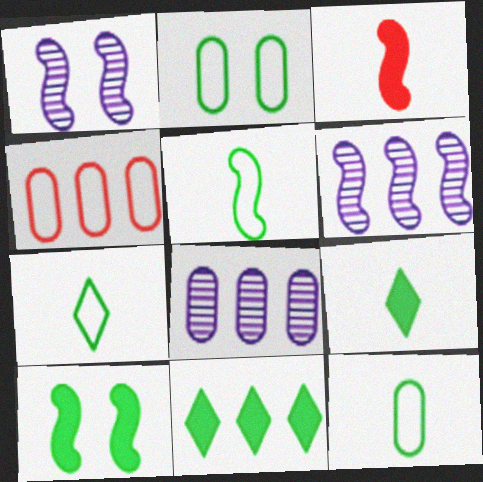[[1, 4, 9], 
[4, 6, 11], 
[5, 7, 12]]